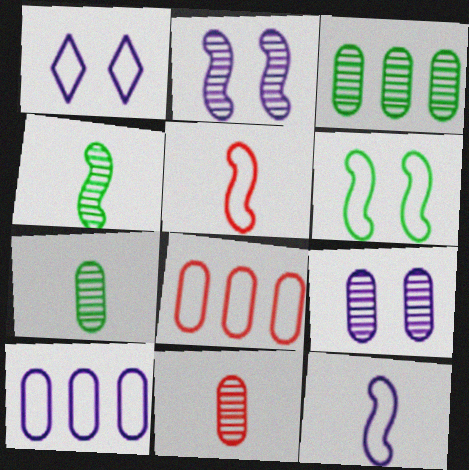[[1, 10, 12], 
[3, 9, 11]]